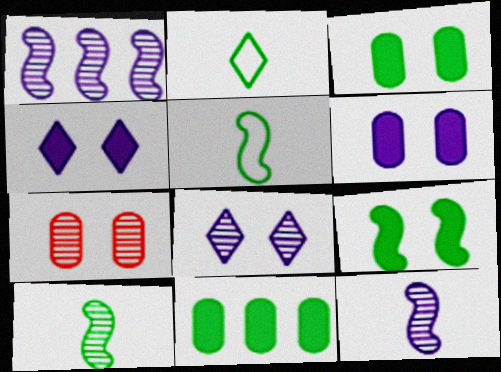[]